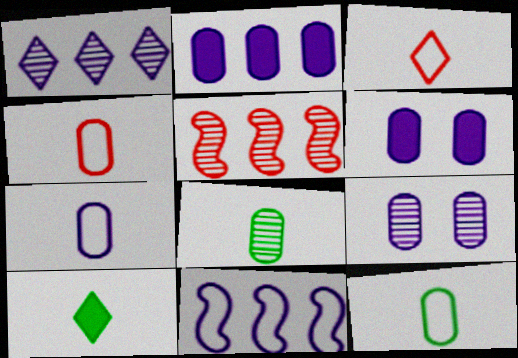[[1, 2, 11], 
[2, 7, 9], 
[4, 7, 12]]